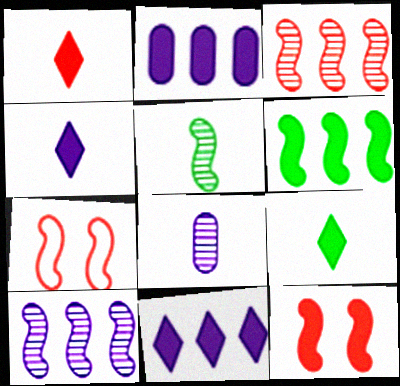[[1, 4, 9], 
[2, 9, 12]]